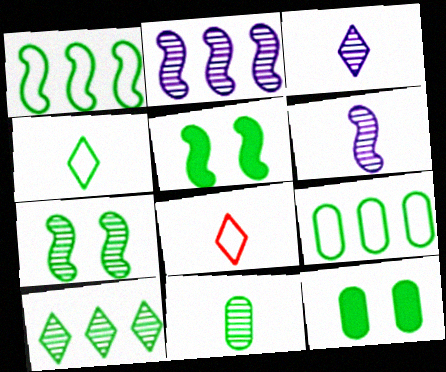[[2, 8, 12], 
[7, 10, 11], 
[9, 11, 12]]